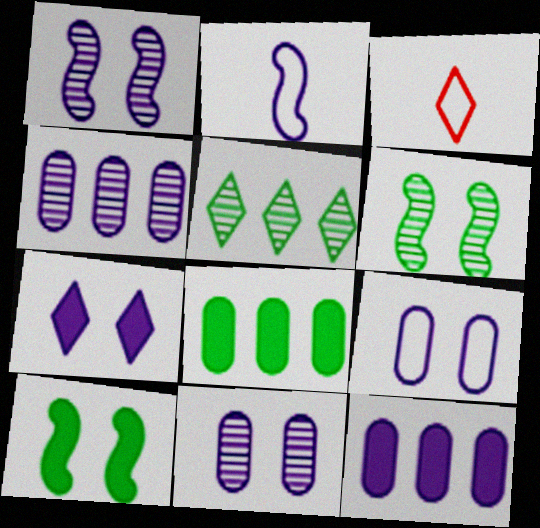[[1, 3, 8], 
[1, 7, 9], 
[2, 4, 7], 
[3, 4, 10], 
[3, 5, 7], 
[3, 6, 12]]